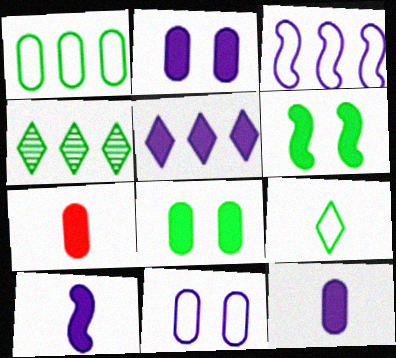[[2, 5, 10], 
[5, 6, 7]]